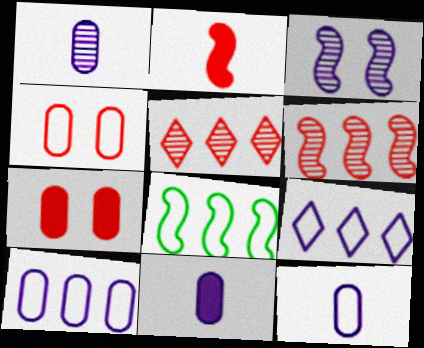[[1, 11, 12], 
[2, 3, 8], 
[2, 4, 5], 
[3, 9, 11]]